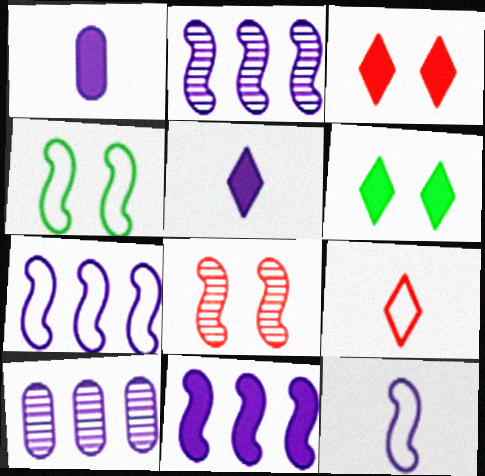[[2, 7, 11]]